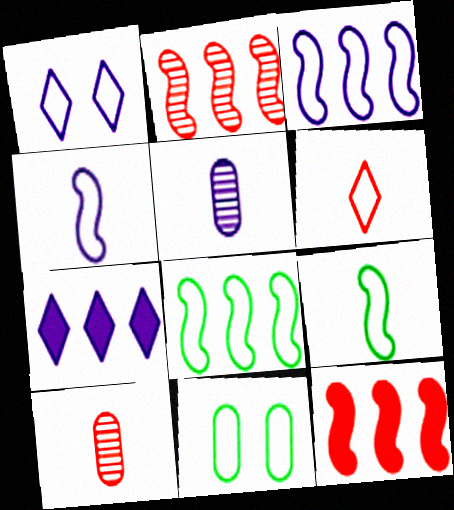[[3, 6, 11]]